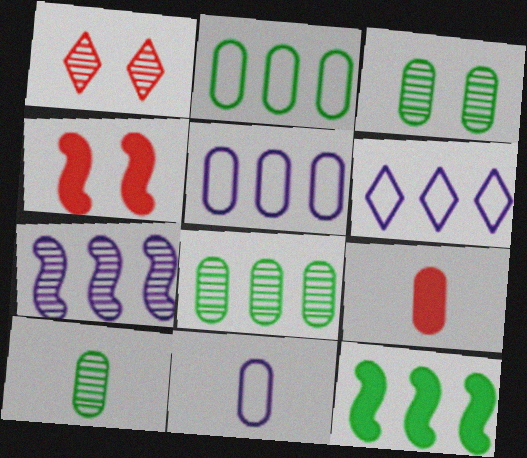[[1, 7, 10], 
[1, 11, 12], 
[3, 5, 9], 
[3, 8, 10], 
[4, 6, 10], 
[9, 10, 11]]